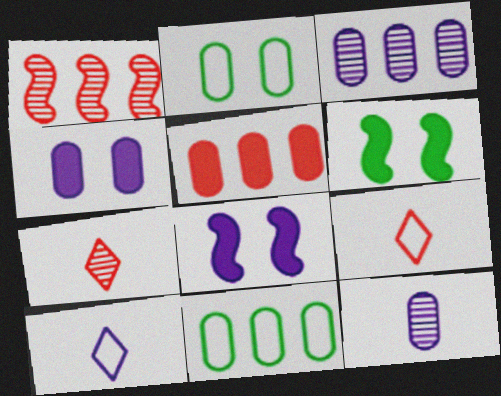[[2, 5, 12], 
[3, 5, 11], 
[3, 6, 9], 
[3, 8, 10], 
[7, 8, 11]]